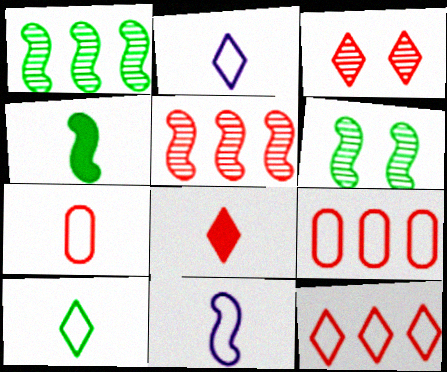[[3, 8, 12], 
[7, 10, 11]]